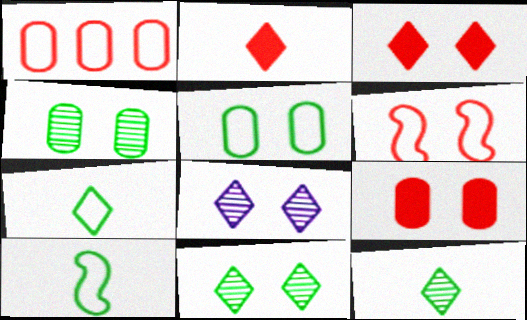[]